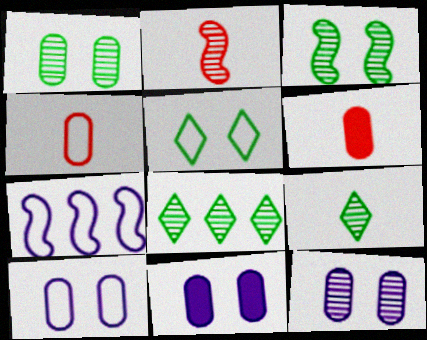[[2, 8, 12], 
[4, 5, 7], 
[10, 11, 12]]